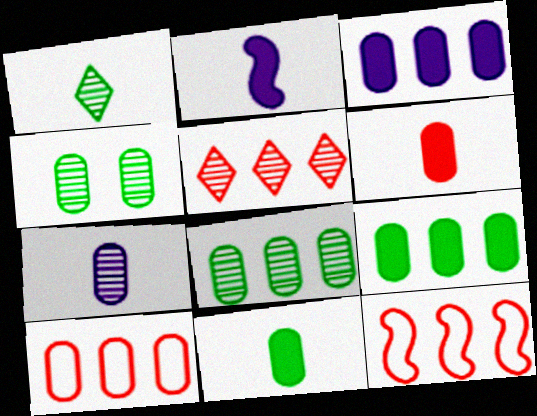[[3, 8, 10]]